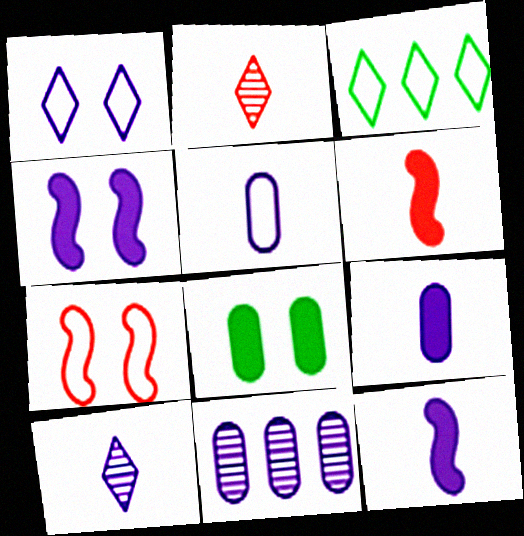[[1, 11, 12], 
[3, 5, 7], 
[5, 10, 12]]